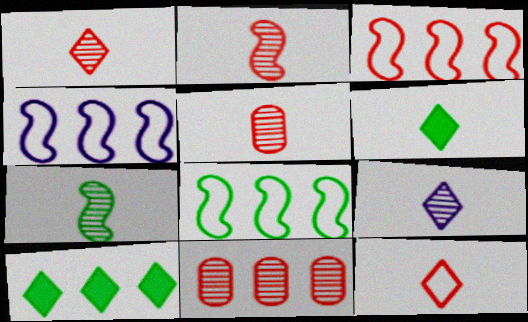[[1, 2, 5], 
[3, 4, 8], 
[4, 10, 11], 
[5, 7, 9], 
[6, 9, 12]]